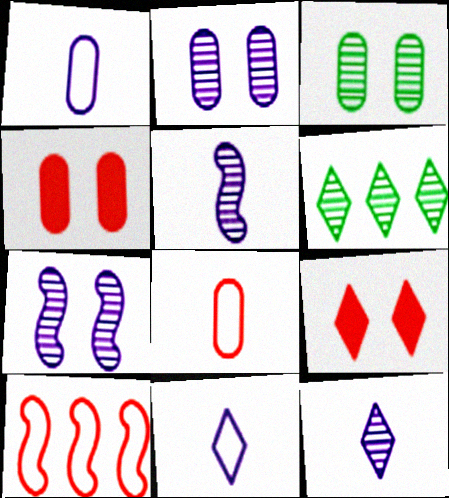[[6, 9, 11]]